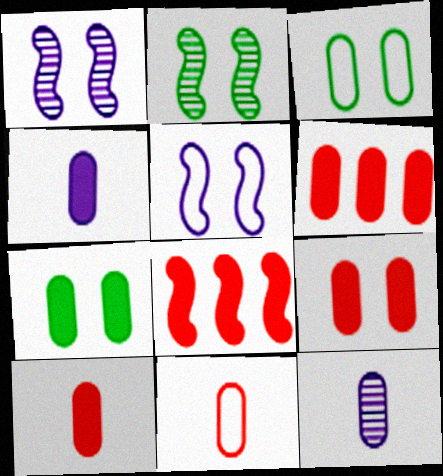[[3, 6, 12], 
[4, 6, 7], 
[6, 9, 10]]